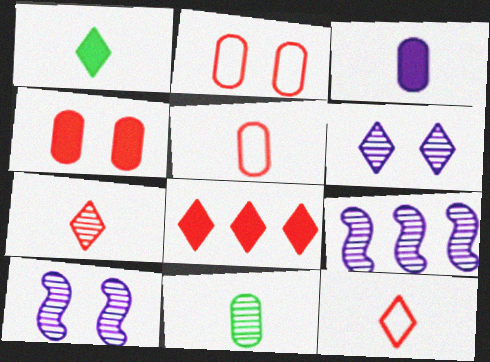[[1, 2, 9], 
[3, 5, 11]]